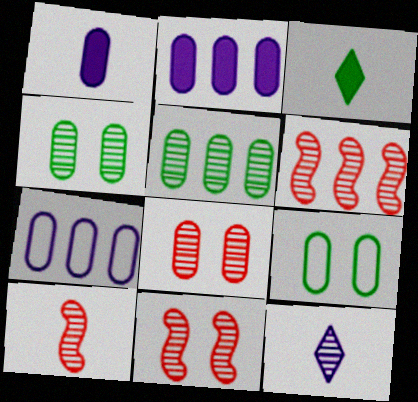[[3, 7, 11], 
[4, 6, 12], 
[5, 11, 12], 
[6, 10, 11]]